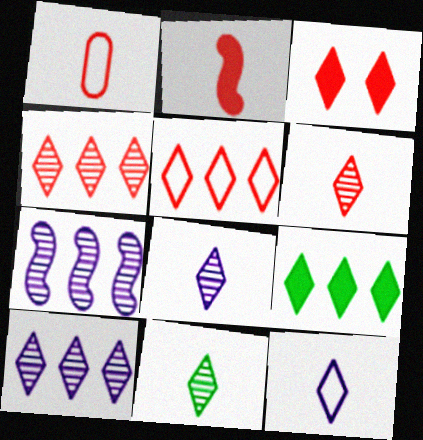[[1, 2, 6], 
[3, 5, 6], 
[5, 9, 10], 
[6, 8, 11]]